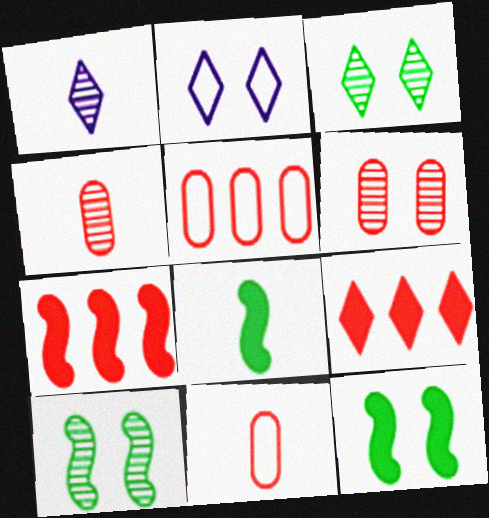[[1, 5, 12], 
[1, 8, 11], 
[2, 6, 12]]